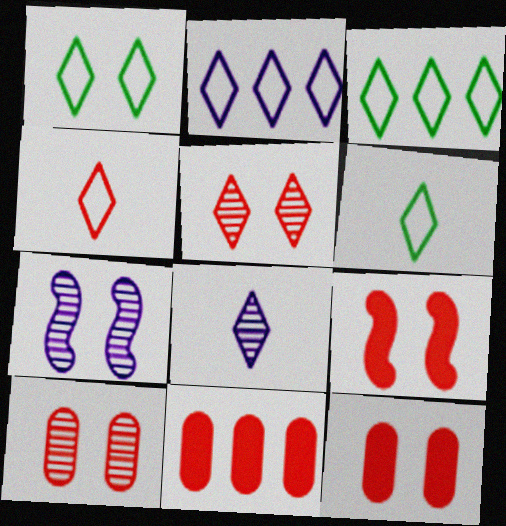[[1, 2, 4], 
[1, 3, 6], 
[1, 7, 12], 
[6, 7, 11]]